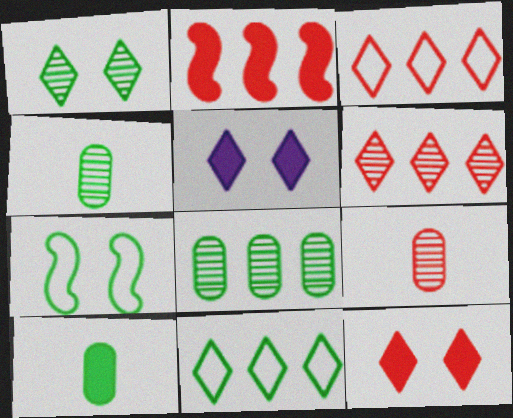[[2, 5, 10]]